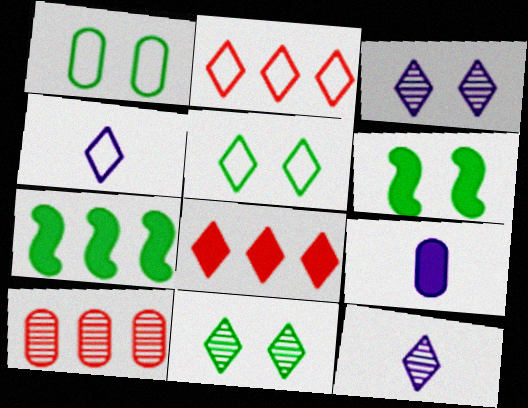[[1, 6, 11], 
[1, 9, 10], 
[2, 4, 5], 
[4, 6, 10], 
[4, 8, 11], 
[5, 8, 12], 
[6, 8, 9]]